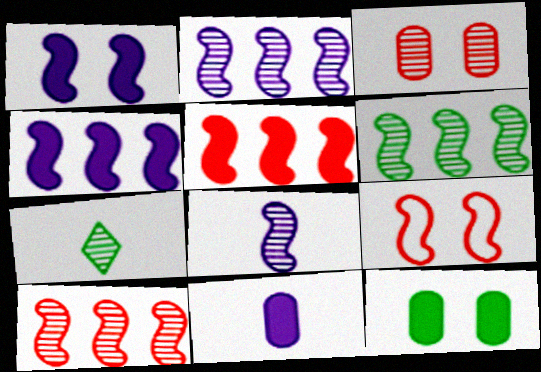[[2, 3, 7], 
[2, 6, 10]]